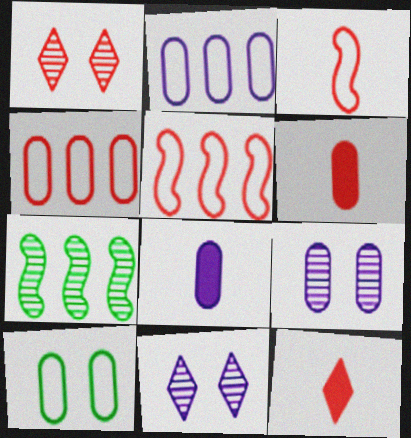[[1, 5, 6], 
[2, 8, 9]]